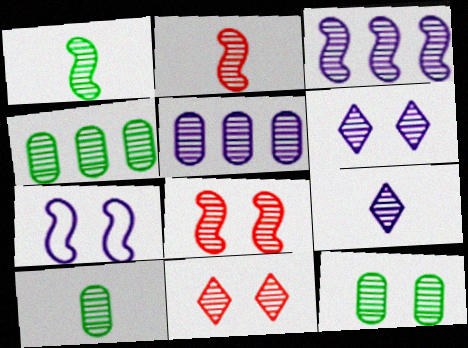[[1, 3, 8], 
[1, 5, 11], 
[2, 4, 6], 
[2, 9, 10], 
[3, 10, 11], 
[4, 8, 9], 
[4, 10, 12], 
[6, 8, 12]]